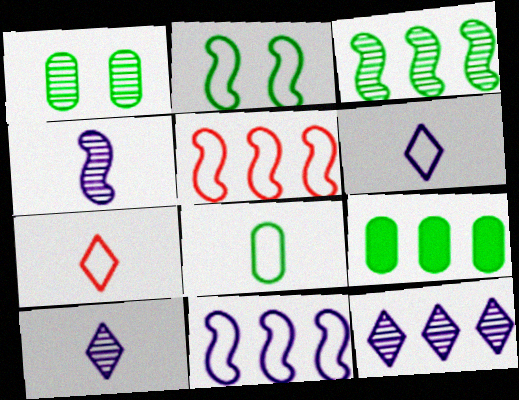[[1, 8, 9], 
[5, 9, 12]]